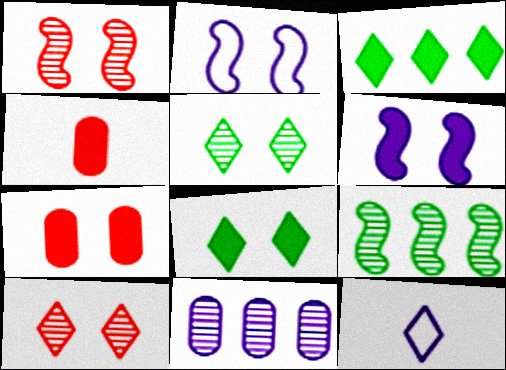[[2, 5, 7], 
[3, 4, 6], 
[3, 10, 12], 
[6, 7, 8], 
[6, 11, 12], 
[7, 9, 12]]